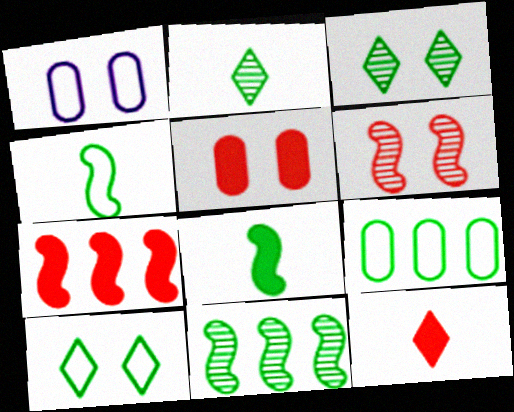[[1, 2, 7], 
[1, 11, 12], 
[3, 8, 9], 
[4, 9, 10], 
[5, 7, 12]]